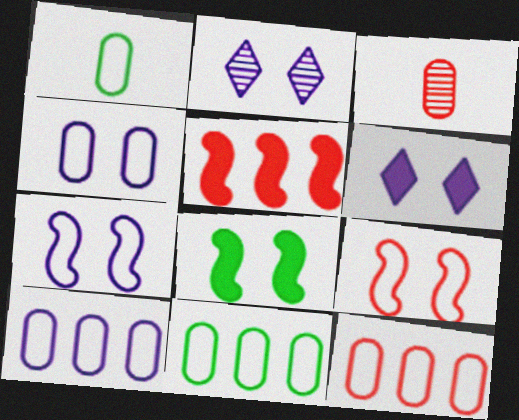[[1, 2, 5], 
[1, 4, 12], 
[10, 11, 12]]